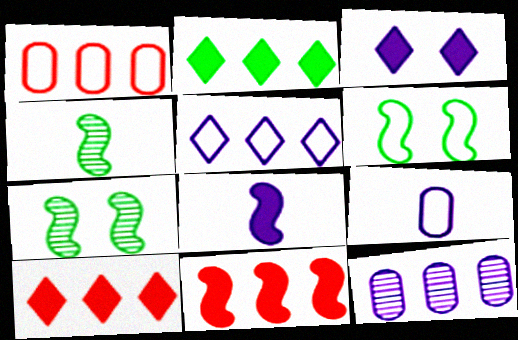[[1, 3, 4], 
[7, 9, 10]]